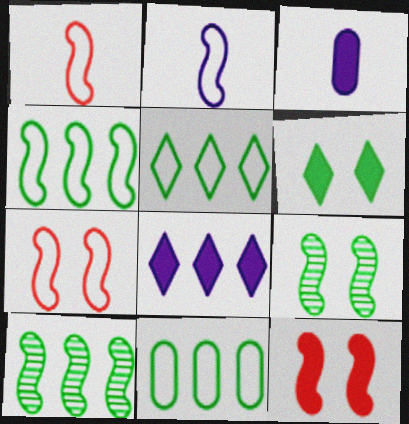[[2, 4, 7], 
[2, 10, 12], 
[4, 5, 11]]